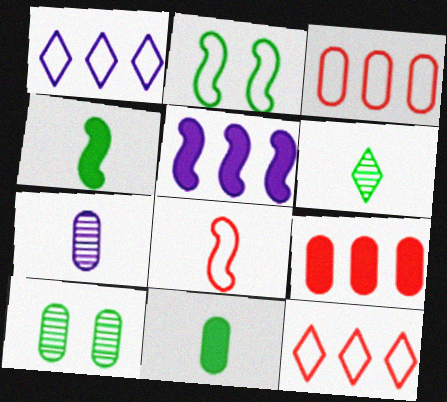[]